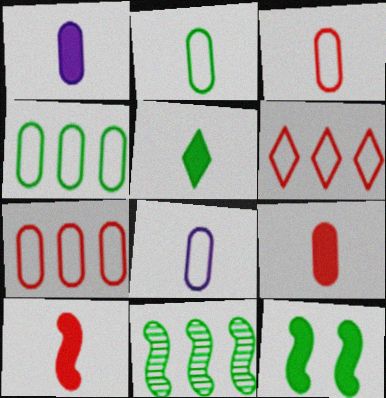[[1, 5, 10], 
[2, 3, 8]]